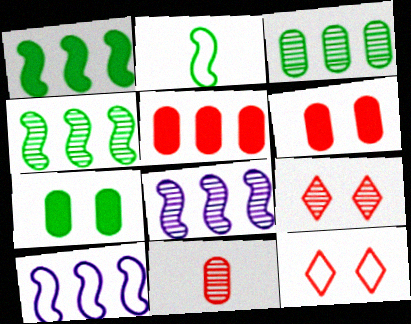[]